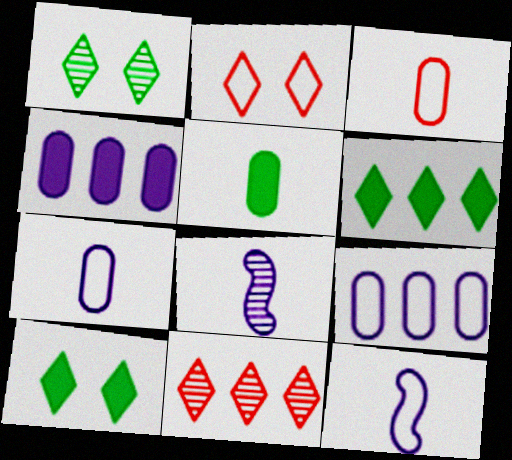[]